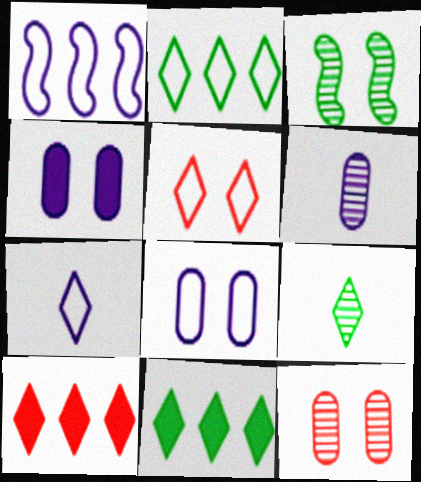[[1, 7, 8], 
[2, 5, 7], 
[3, 4, 5]]